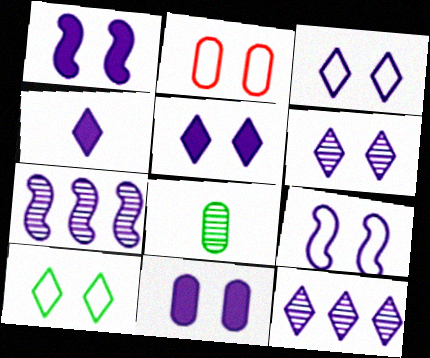[[1, 5, 11], 
[2, 9, 10], 
[3, 4, 12], 
[3, 5, 6], 
[6, 9, 11]]